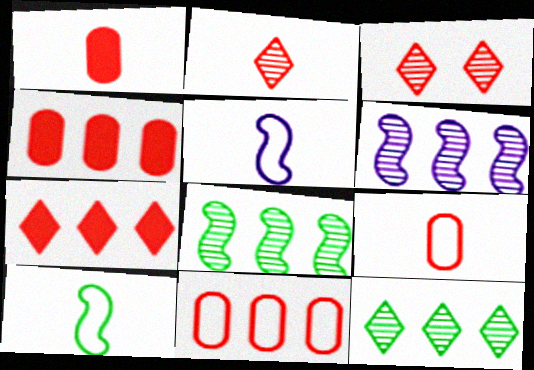[]